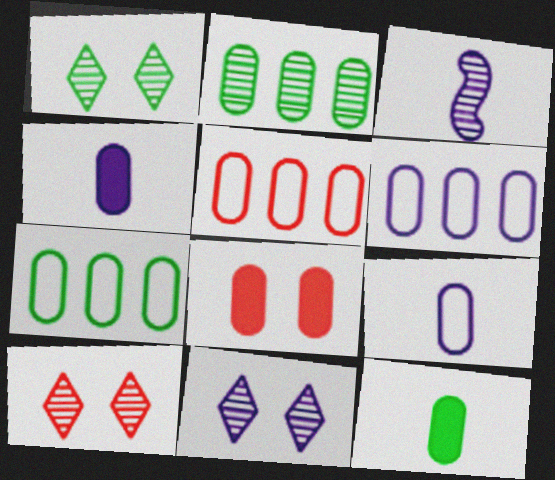[[1, 10, 11], 
[2, 3, 10], 
[2, 8, 9], 
[5, 6, 7]]